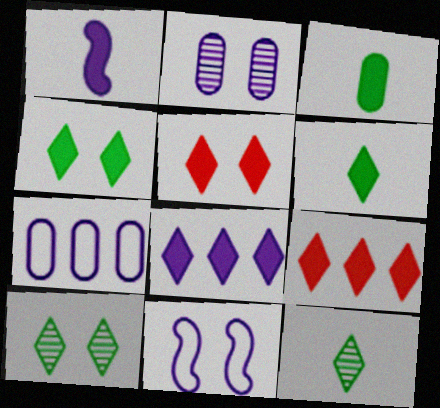[[5, 6, 8]]